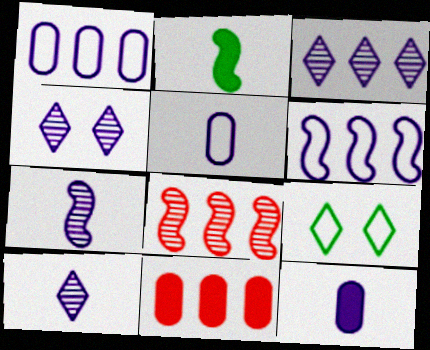[[3, 4, 10], 
[4, 6, 12], 
[7, 9, 11], 
[8, 9, 12]]